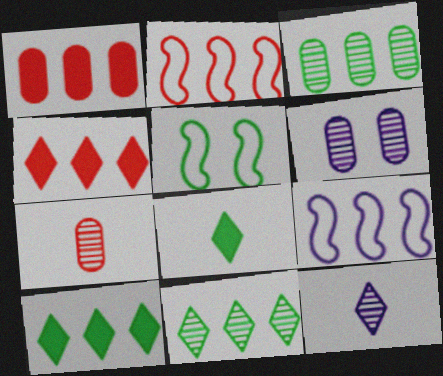[[1, 5, 12], 
[1, 9, 11], 
[2, 6, 8], 
[3, 4, 9], 
[3, 5, 8], 
[3, 6, 7]]